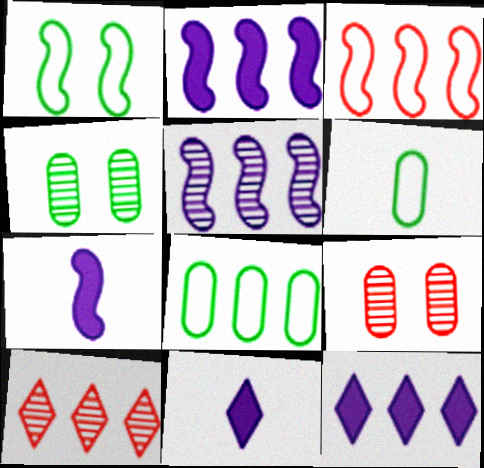[[2, 8, 10], 
[3, 4, 11]]